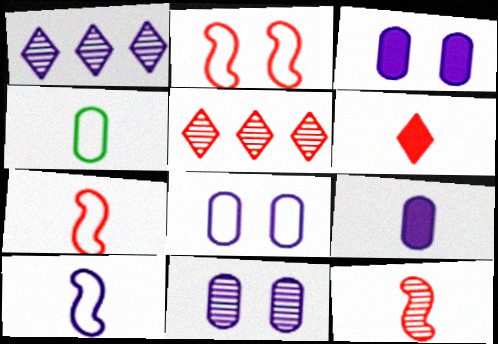[[1, 3, 10], 
[3, 8, 11]]